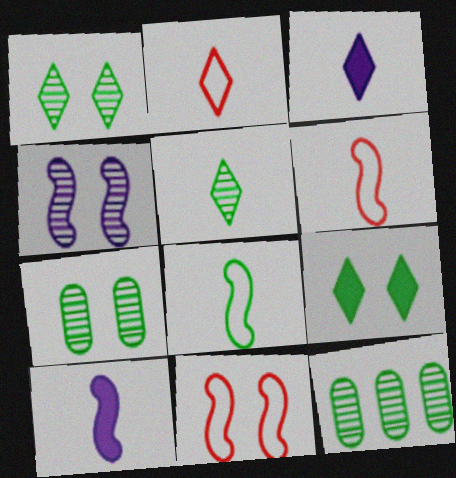[[2, 3, 5], 
[3, 11, 12], 
[8, 9, 12]]